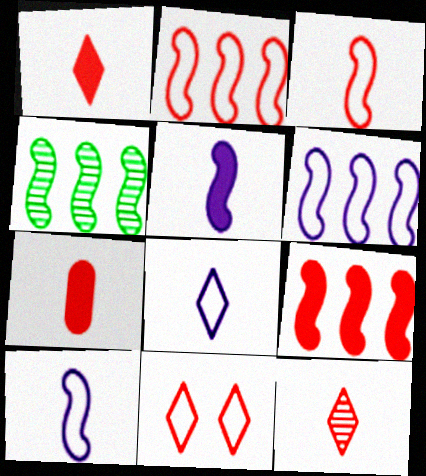[[3, 7, 12], 
[4, 6, 9]]